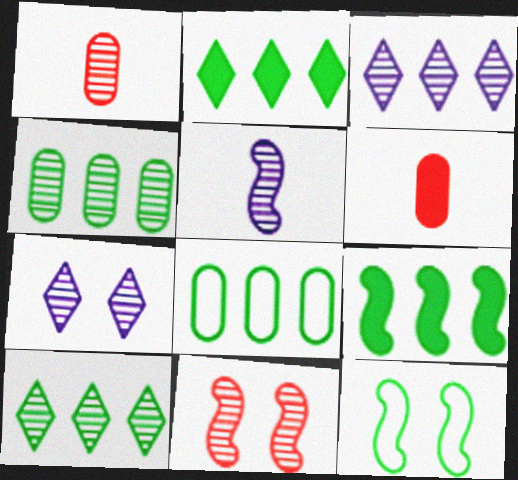[[3, 6, 12], 
[8, 9, 10]]